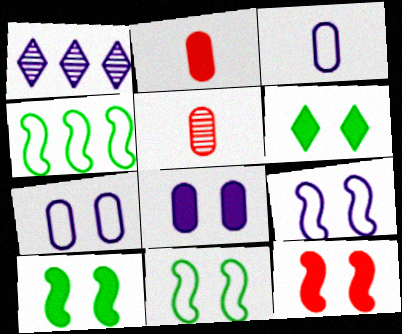[[1, 2, 11], 
[6, 8, 12]]